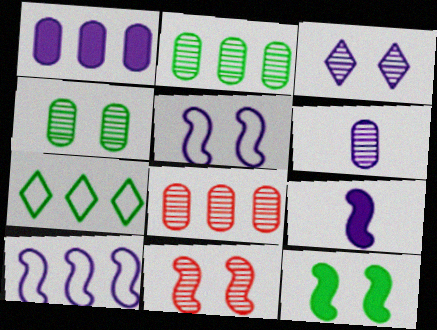[[3, 4, 11], 
[4, 6, 8], 
[5, 11, 12]]